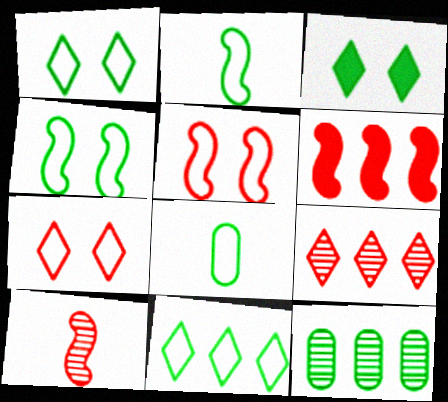[[2, 3, 12], 
[4, 8, 11], 
[5, 6, 10]]